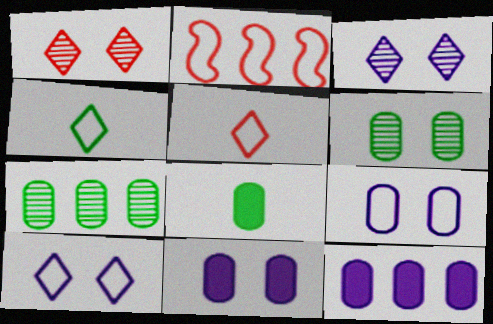[[2, 3, 8], 
[2, 4, 9]]